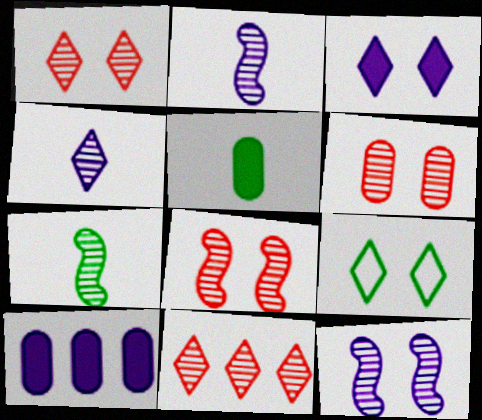[[1, 3, 9], 
[1, 6, 8]]